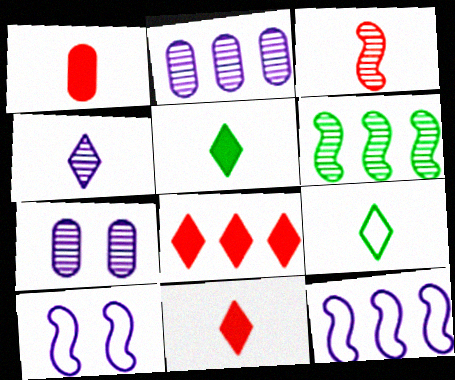[[4, 9, 11]]